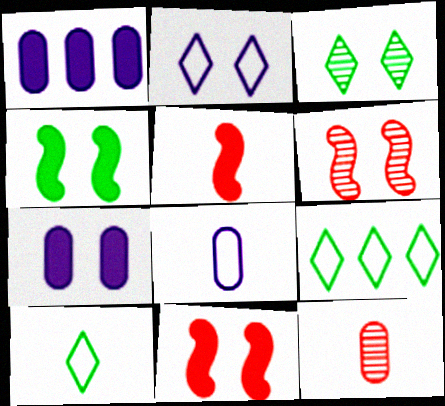[[1, 6, 10]]